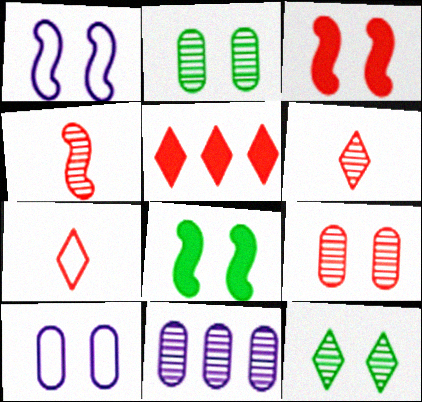[[3, 10, 12], 
[4, 11, 12], 
[7, 8, 11]]